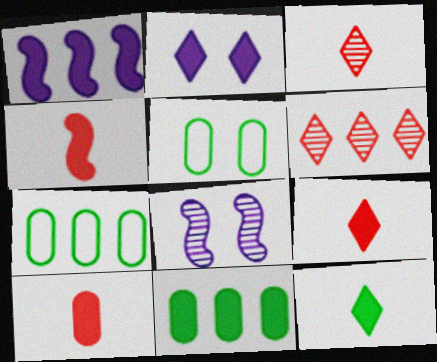[[1, 3, 5], 
[1, 6, 7], 
[2, 4, 11], 
[4, 9, 10], 
[7, 8, 9]]